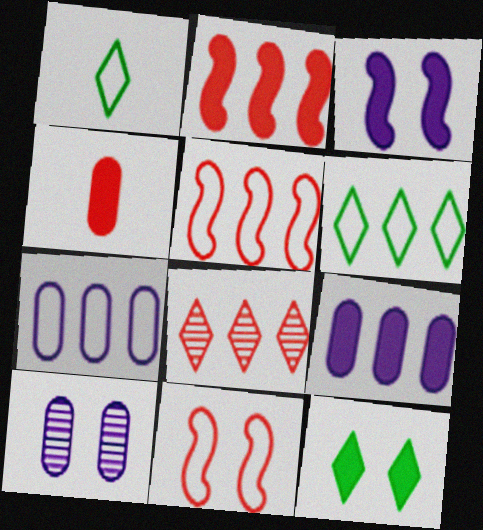[[1, 2, 10], 
[1, 7, 11], 
[4, 8, 11], 
[5, 6, 7], 
[10, 11, 12]]